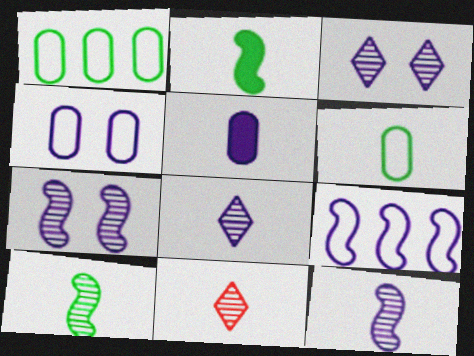[[3, 5, 9]]